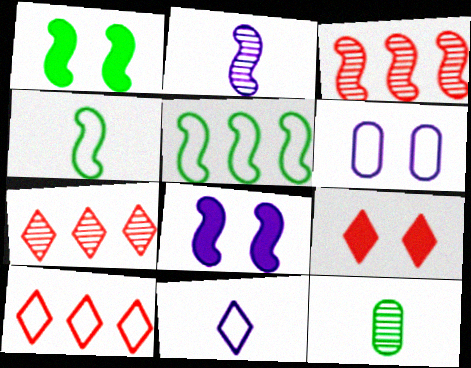[[3, 4, 8], 
[4, 6, 10], 
[8, 10, 12]]